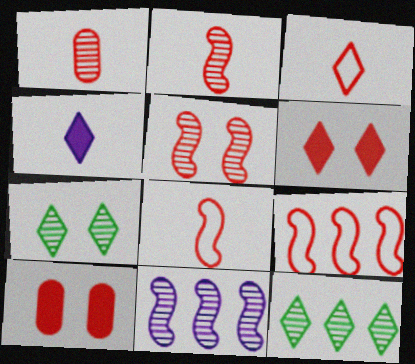[[1, 6, 9], 
[1, 7, 11]]